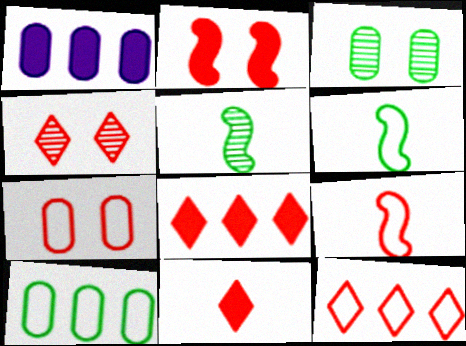[[1, 4, 6], 
[2, 4, 7], 
[4, 11, 12], 
[7, 9, 12]]